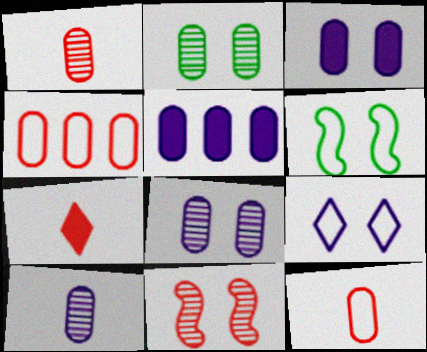[[2, 5, 12], 
[4, 7, 11]]